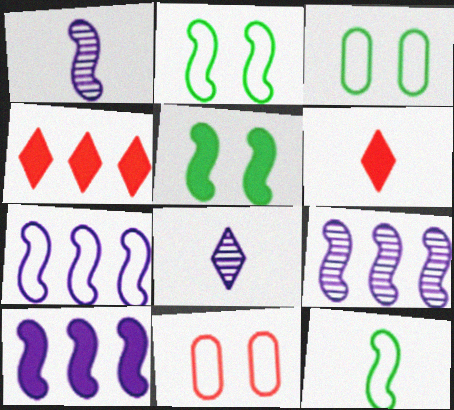[[1, 3, 4], 
[3, 6, 9], 
[7, 9, 10]]